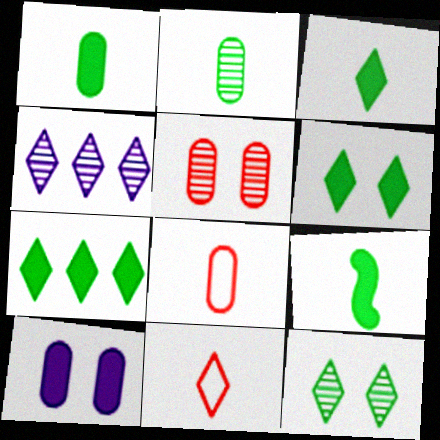[[1, 3, 9], 
[3, 6, 7], 
[4, 6, 11]]